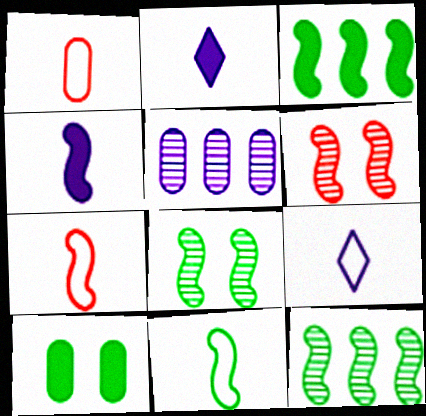[[1, 5, 10], 
[1, 9, 11], 
[3, 8, 11]]